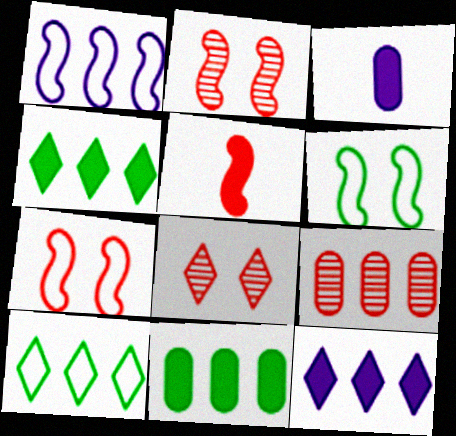[[1, 4, 9], 
[2, 3, 10]]